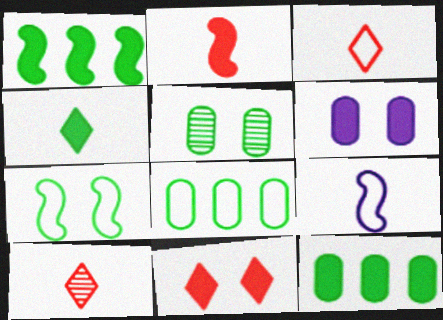[]